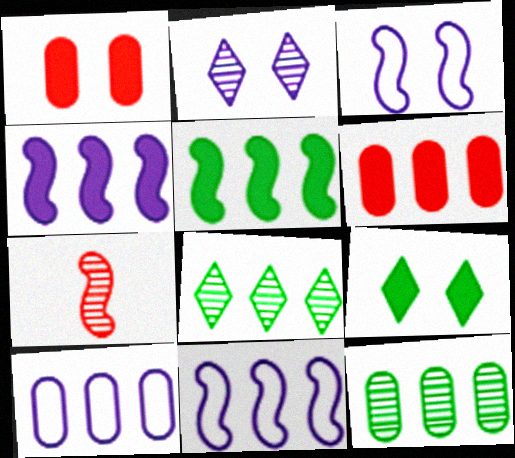[[2, 7, 12], 
[3, 5, 7], 
[6, 8, 11], 
[6, 10, 12], 
[7, 9, 10]]